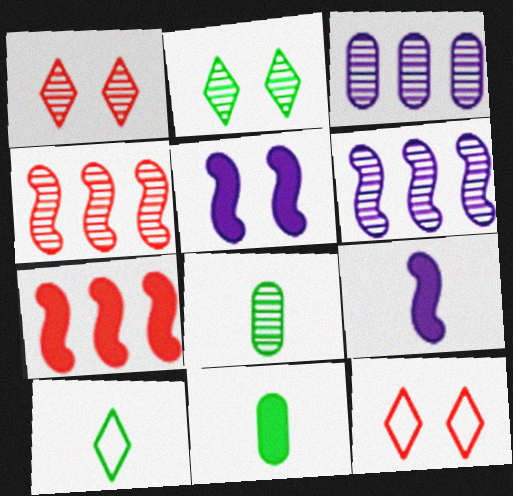[[1, 6, 8], 
[6, 11, 12]]